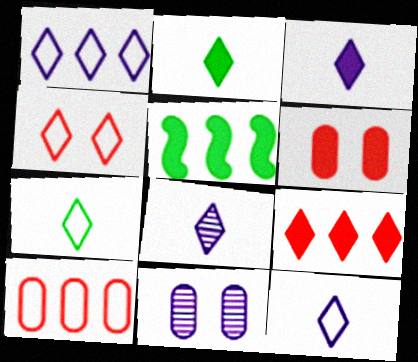[[1, 4, 7], 
[3, 5, 6], 
[3, 8, 12]]